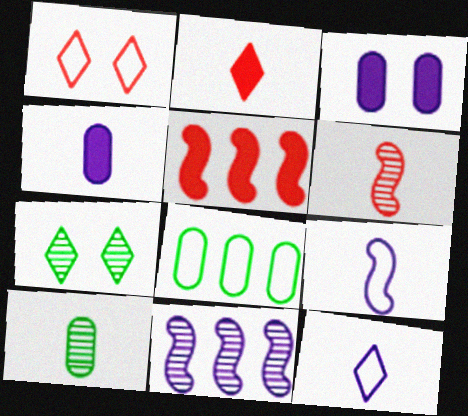[[1, 8, 9], 
[2, 9, 10], 
[3, 11, 12]]